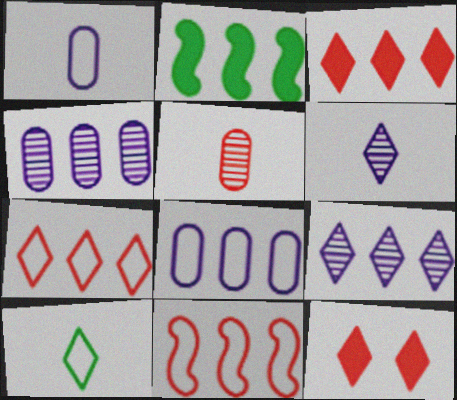[[2, 4, 7], 
[5, 11, 12], 
[9, 10, 12]]